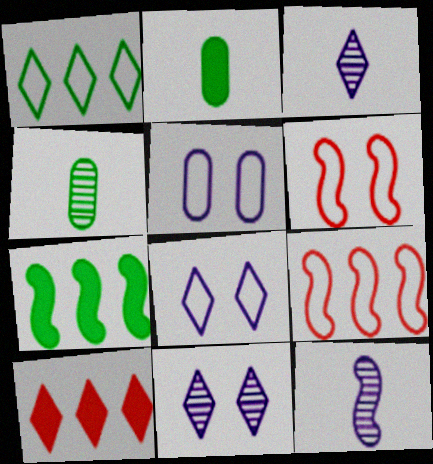[[2, 9, 11], 
[6, 7, 12]]